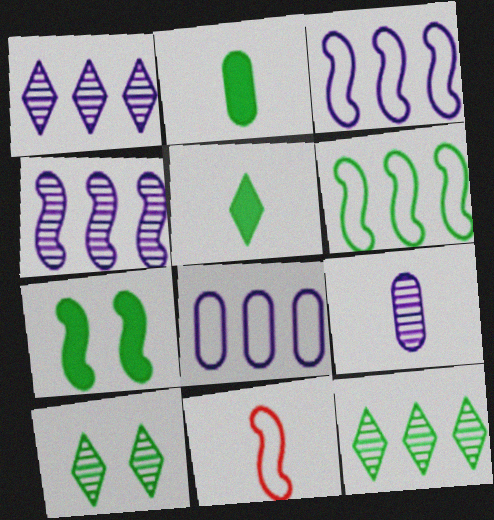[[2, 6, 10], 
[4, 7, 11], 
[5, 9, 11]]